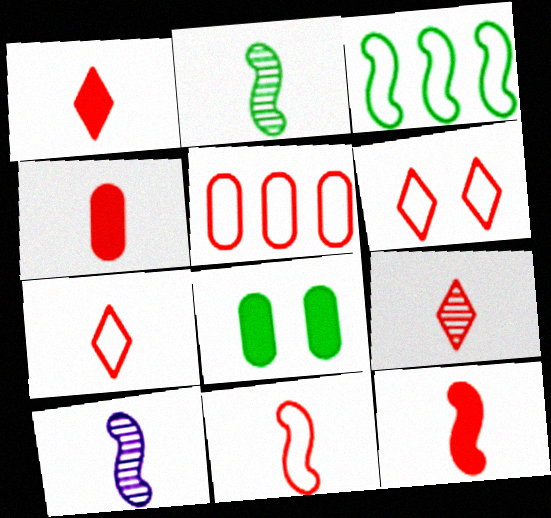[[1, 4, 12], 
[1, 7, 9], 
[4, 9, 11], 
[5, 6, 11]]